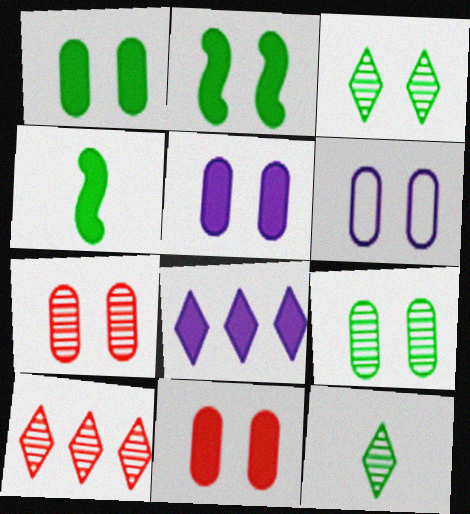[[1, 5, 11], 
[1, 6, 7], 
[4, 6, 10], 
[4, 8, 11], 
[6, 9, 11]]